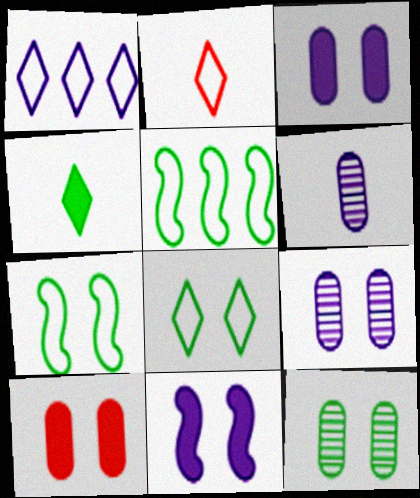[[1, 2, 8], 
[1, 6, 11], 
[4, 5, 12]]